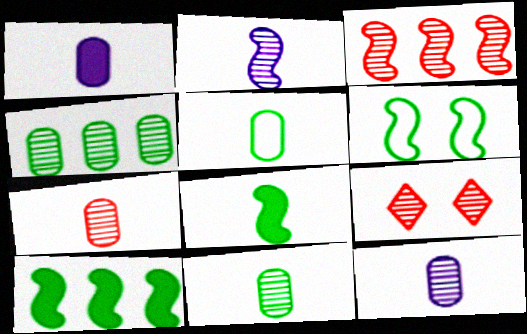[[1, 5, 7], 
[2, 4, 9], 
[3, 7, 9], 
[7, 11, 12]]